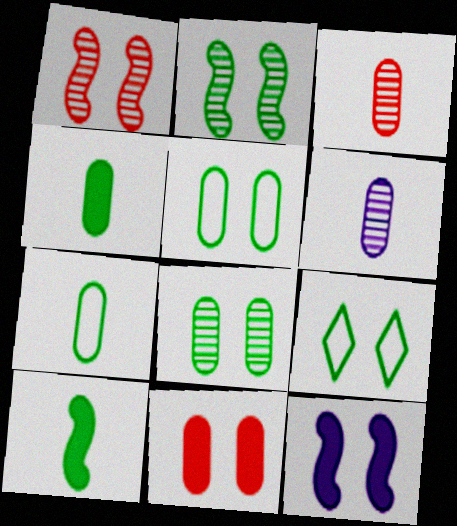[]